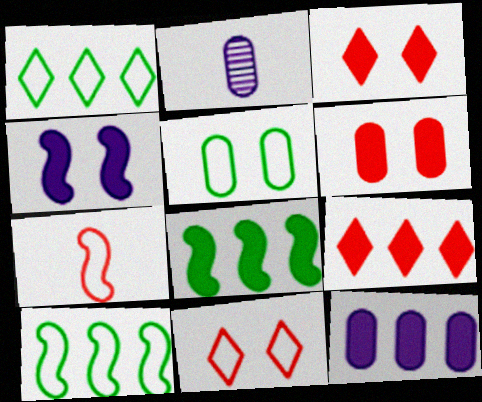[[2, 3, 10], 
[2, 8, 11], 
[8, 9, 12]]